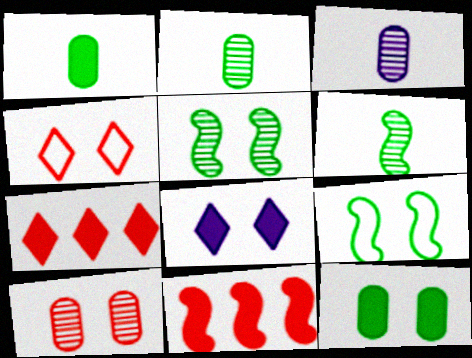[[1, 8, 11], 
[3, 7, 9], 
[8, 9, 10]]